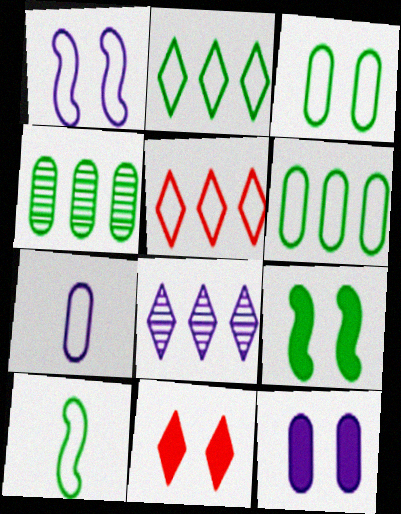[[2, 3, 10], 
[9, 11, 12]]